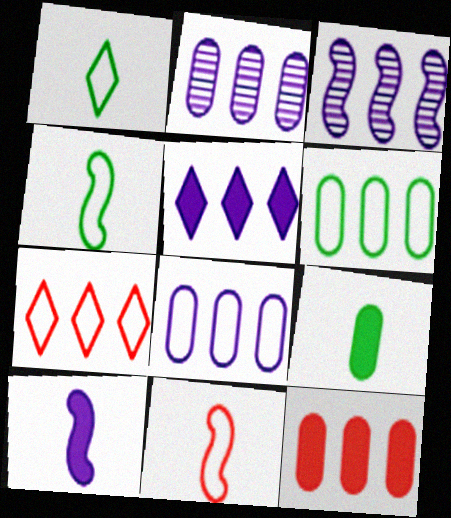[[2, 6, 12], 
[3, 5, 8]]